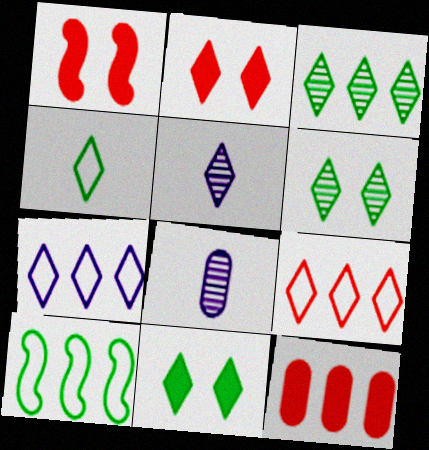[[2, 8, 10], 
[3, 4, 11], 
[5, 9, 11]]